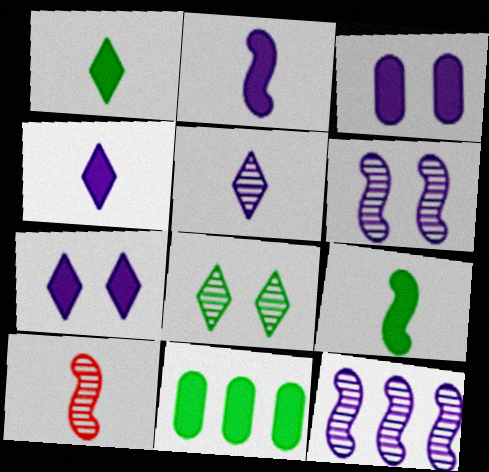[]